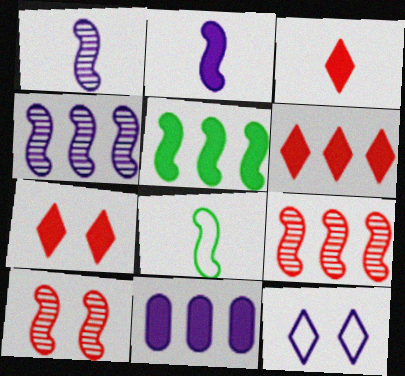[[1, 11, 12], 
[3, 6, 7], 
[5, 6, 11]]